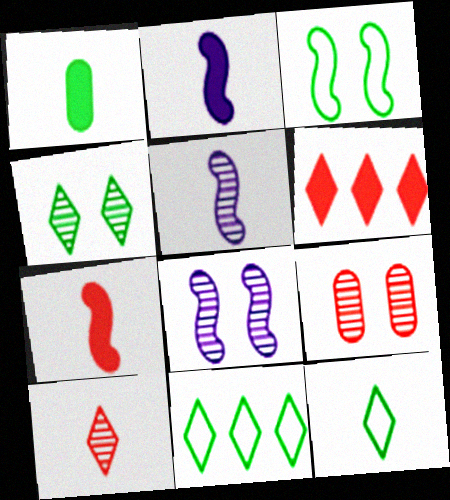[[2, 9, 11], 
[4, 8, 9]]